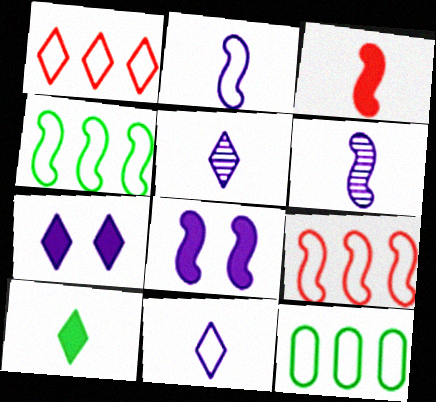[]